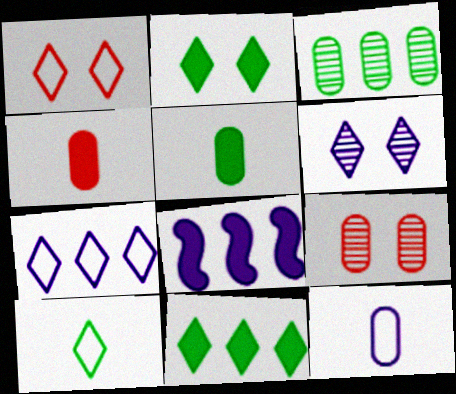[[1, 2, 6], 
[1, 7, 10], 
[2, 4, 8], 
[6, 8, 12], 
[8, 9, 10]]